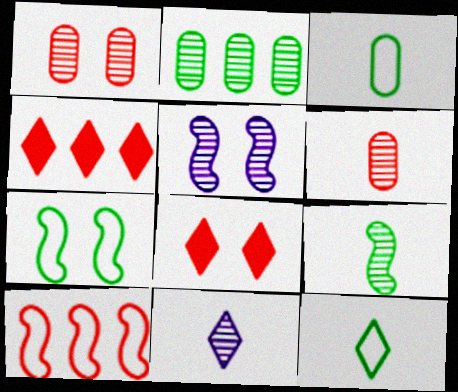[[3, 4, 5], 
[6, 8, 10], 
[6, 9, 11]]